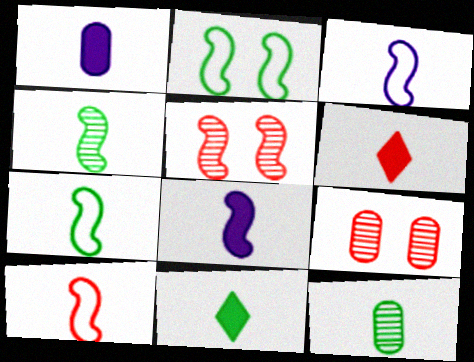[[3, 6, 12], 
[3, 7, 10], 
[4, 8, 10], 
[7, 11, 12]]